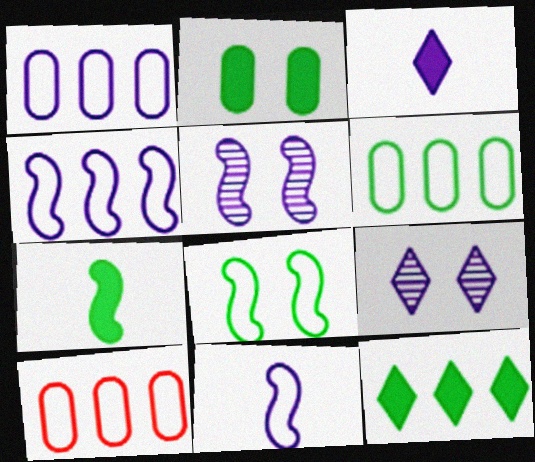[[1, 3, 5], 
[1, 6, 10], 
[2, 7, 12], 
[7, 9, 10]]